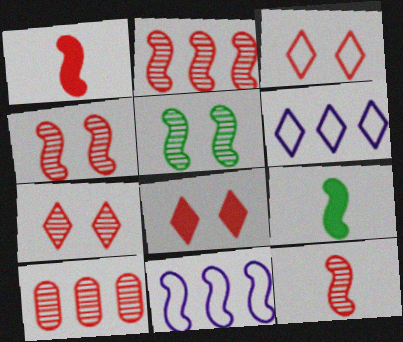[[1, 3, 10], 
[1, 5, 11], 
[2, 4, 12], 
[3, 7, 8], 
[4, 9, 11], 
[7, 10, 12]]